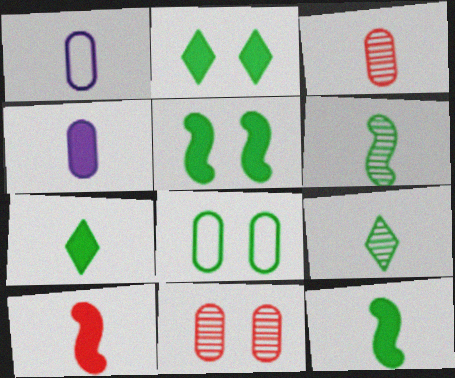[[1, 9, 10], 
[4, 7, 10]]